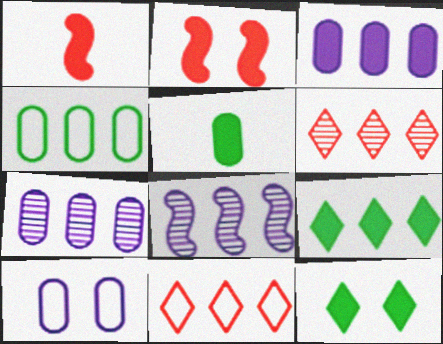[[1, 3, 12]]